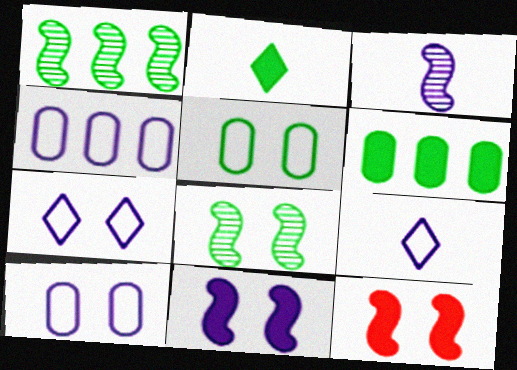[[1, 2, 5]]